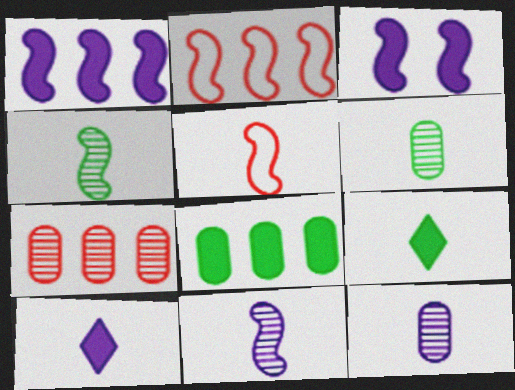[[2, 3, 4], 
[5, 6, 10], 
[5, 9, 12]]